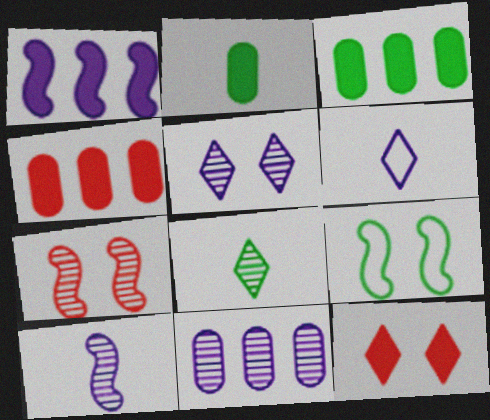[[1, 2, 12], 
[3, 6, 7], 
[3, 8, 9], 
[5, 10, 11], 
[7, 8, 11]]